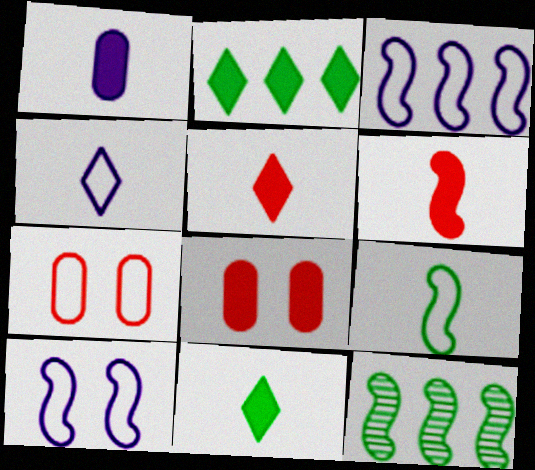[[1, 6, 11], 
[4, 8, 12], 
[6, 10, 12]]